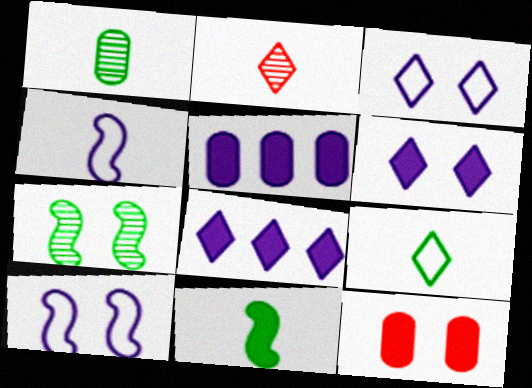[[1, 9, 11], 
[3, 7, 12], 
[8, 11, 12]]